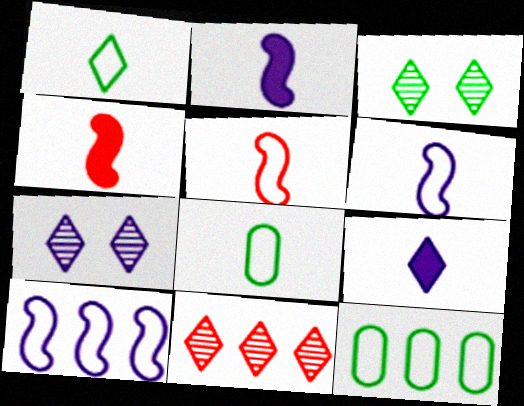[[4, 7, 12]]